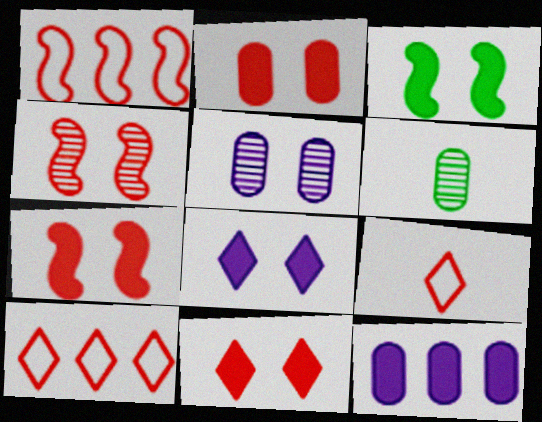[[1, 6, 8], 
[2, 3, 8], 
[2, 7, 11]]